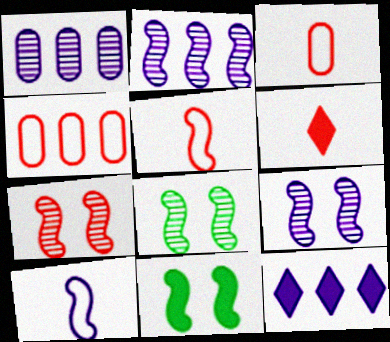[[2, 5, 11], 
[3, 8, 12], 
[4, 6, 7], 
[7, 8, 9]]